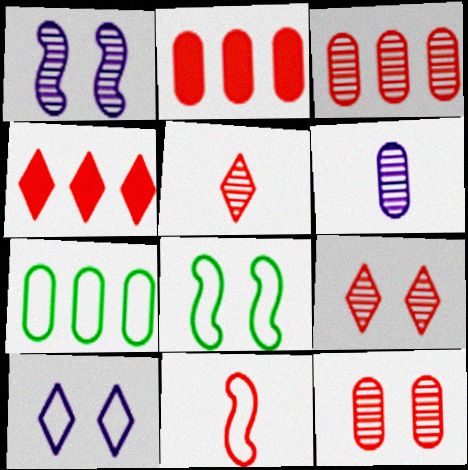[[2, 9, 11], 
[4, 6, 8], 
[4, 11, 12], 
[7, 10, 11]]